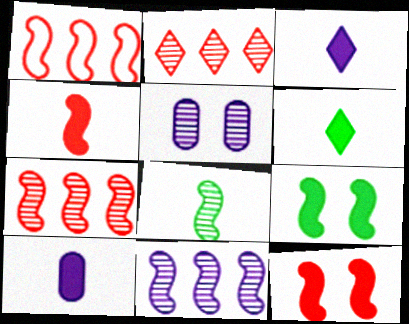[[1, 5, 6], 
[2, 5, 8], 
[4, 6, 10]]